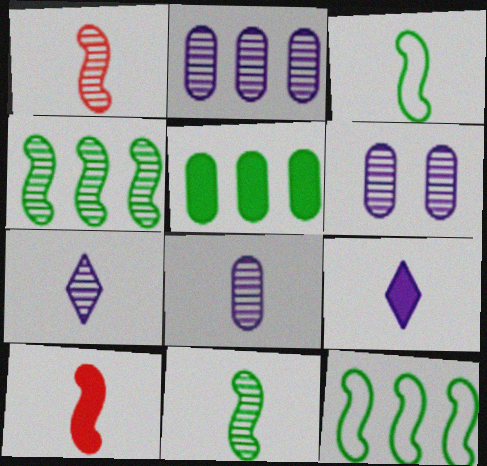[[2, 6, 8]]